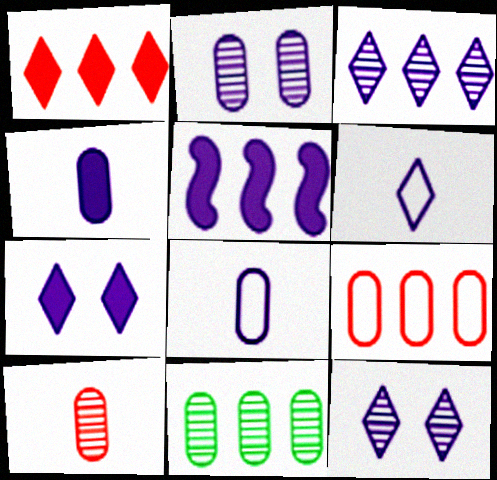[[2, 5, 6], 
[2, 10, 11], 
[3, 6, 7], 
[4, 5, 7], 
[5, 8, 12]]